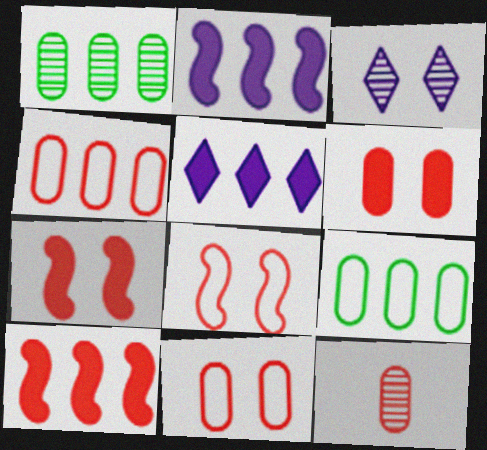[[4, 6, 12]]